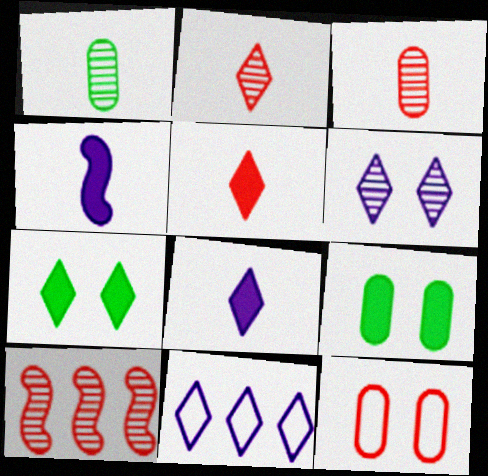[[1, 6, 10], 
[2, 7, 11], 
[5, 10, 12], 
[6, 8, 11]]